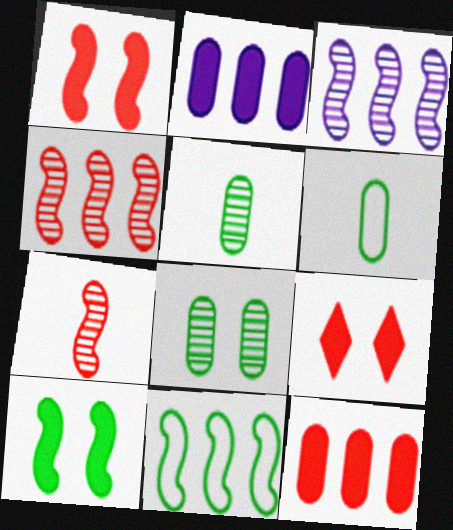[[3, 6, 9]]